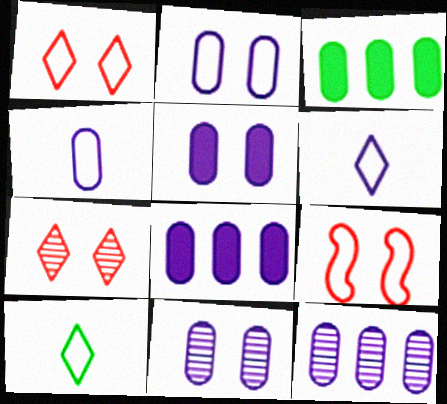[[2, 5, 11], 
[4, 5, 12], 
[4, 8, 11]]